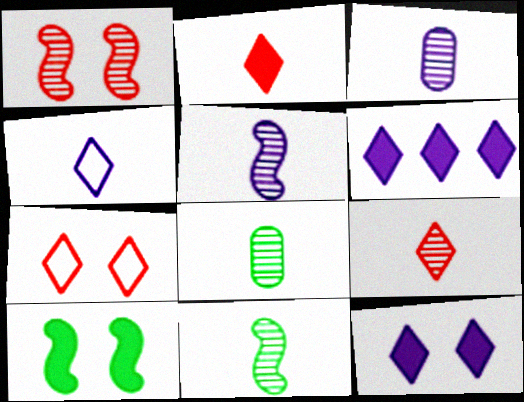[[3, 9, 11], 
[5, 8, 9]]